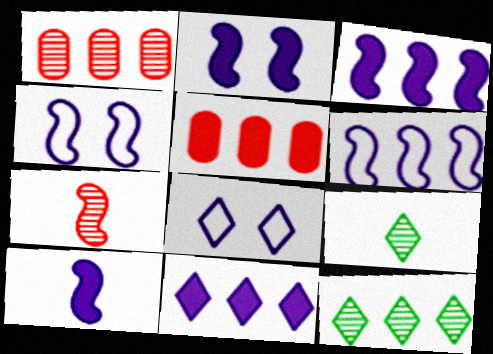[[2, 3, 10], 
[4, 5, 9], 
[5, 6, 12]]